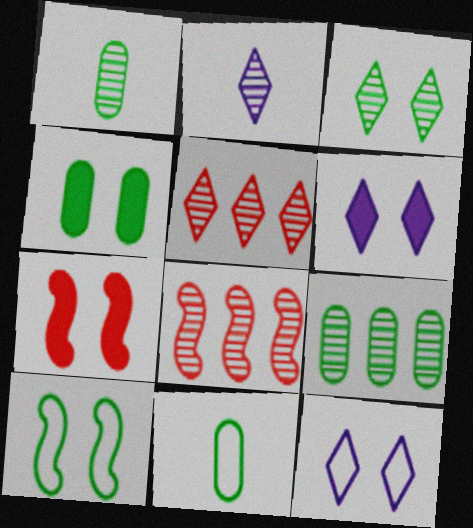[[2, 3, 5], 
[3, 4, 10], 
[4, 6, 7], 
[4, 9, 11], 
[6, 8, 11]]